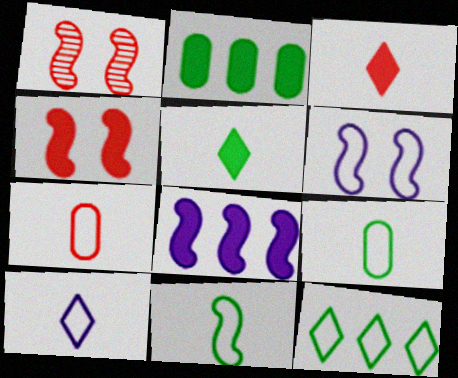[[1, 2, 10], 
[1, 8, 11], 
[6, 7, 12], 
[7, 10, 11]]